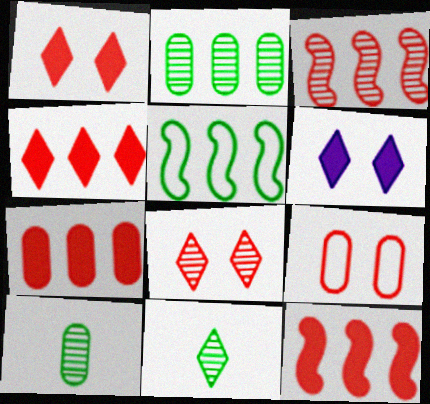[[4, 7, 12]]